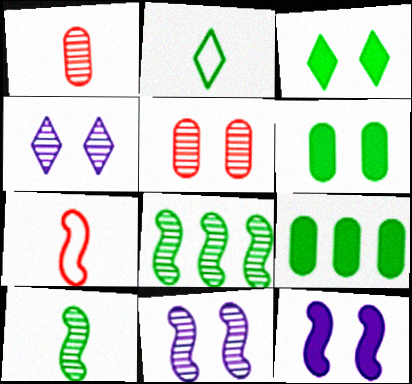[[1, 4, 8], 
[2, 6, 8], 
[4, 7, 9], 
[7, 8, 12]]